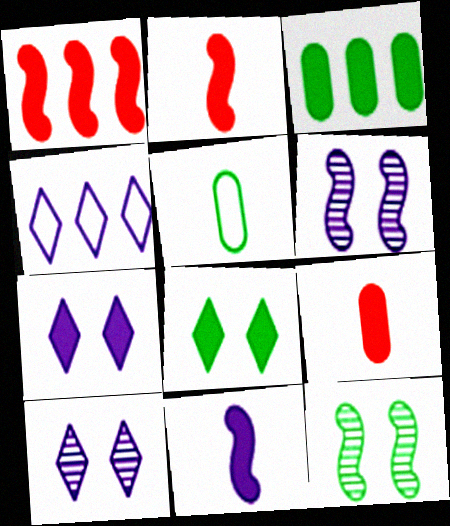[[1, 5, 10], 
[2, 3, 7], 
[4, 9, 12]]